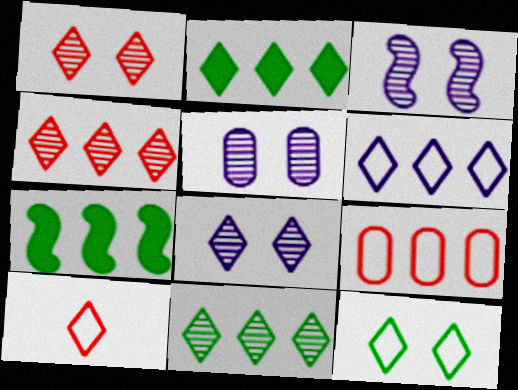[[2, 4, 6], 
[2, 8, 10], 
[3, 5, 8], 
[5, 7, 10], 
[6, 10, 12]]